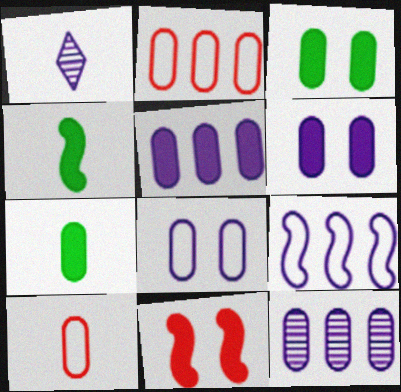[[1, 4, 10], 
[1, 6, 9], 
[3, 10, 12]]